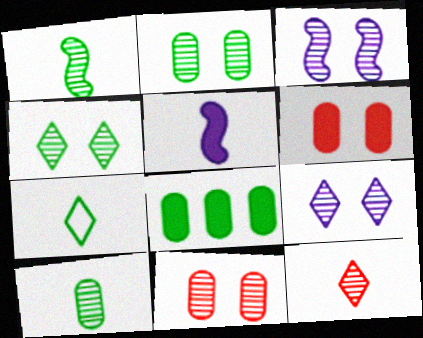[[3, 4, 11]]